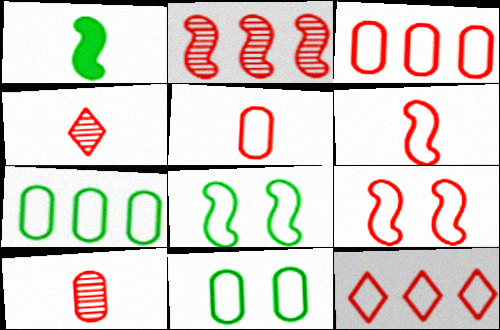[[5, 9, 12]]